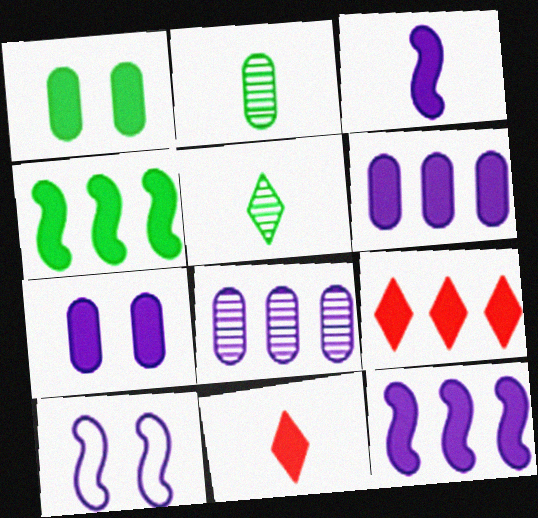[[1, 3, 9], 
[1, 11, 12], 
[2, 9, 10], 
[4, 6, 9], 
[4, 7, 11]]